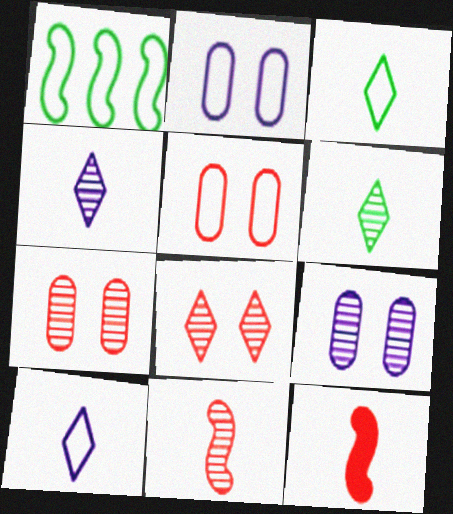[[1, 5, 10]]